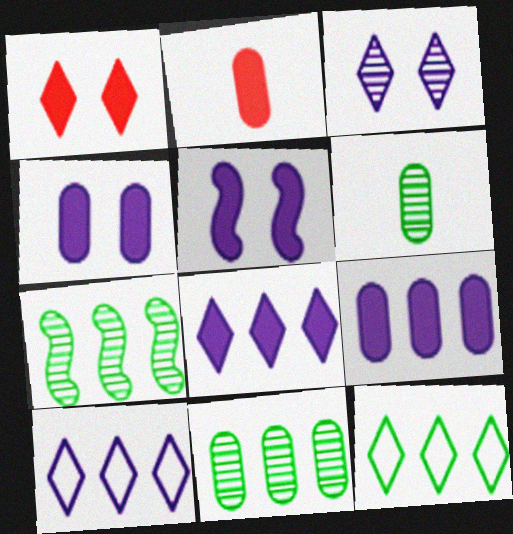[]